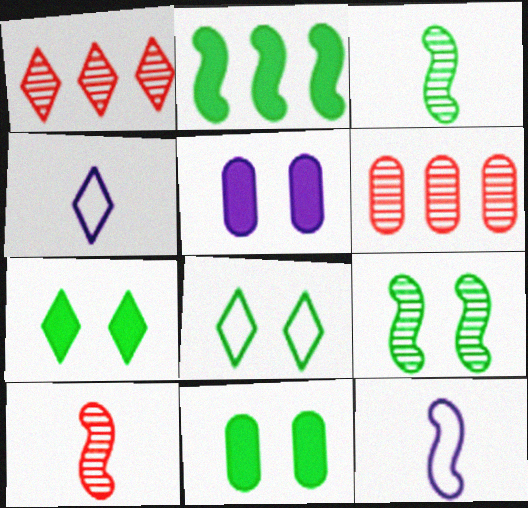[[1, 4, 7], 
[1, 11, 12], 
[6, 7, 12], 
[8, 9, 11]]